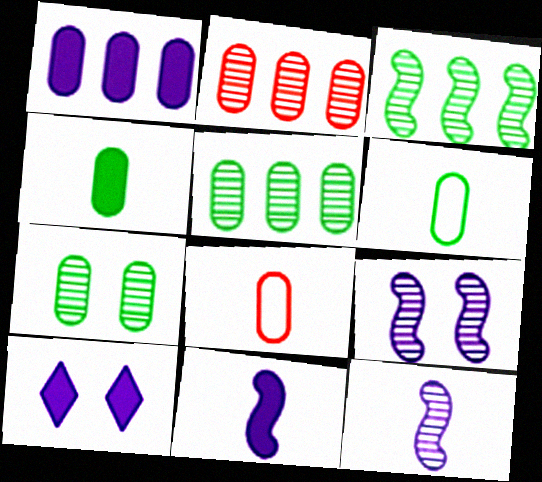[[1, 7, 8], 
[1, 10, 11], 
[3, 8, 10]]